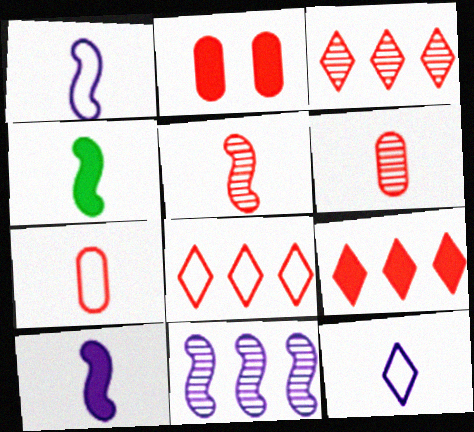[[1, 4, 5], 
[2, 5, 8], 
[3, 8, 9], 
[4, 6, 12]]